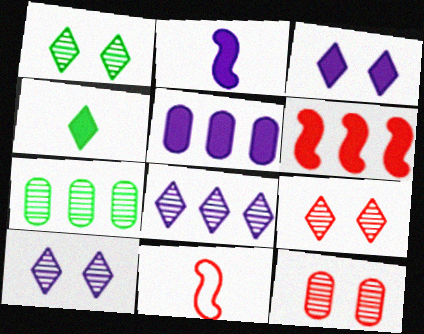[[1, 5, 11], 
[1, 9, 10], 
[2, 3, 5], 
[3, 7, 11]]